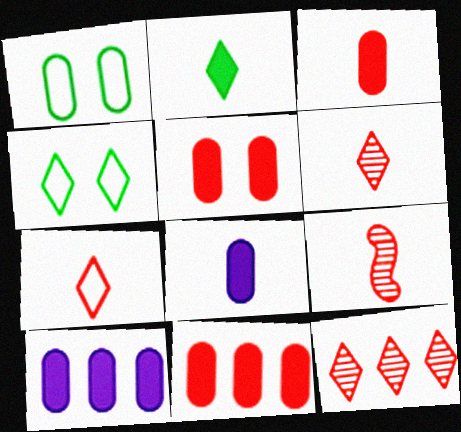[[3, 5, 11], 
[3, 7, 9], 
[4, 9, 10]]